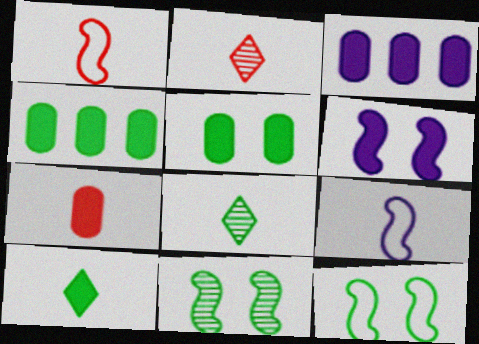[[1, 2, 7], 
[2, 3, 12], 
[3, 5, 7], 
[4, 8, 12], 
[7, 8, 9]]